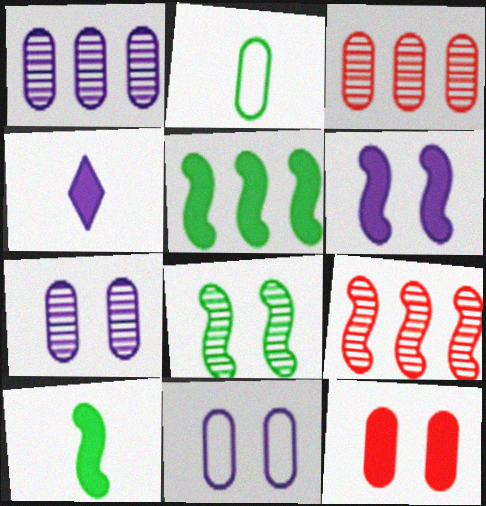[[1, 2, 12], 
[4, 5, 12]]